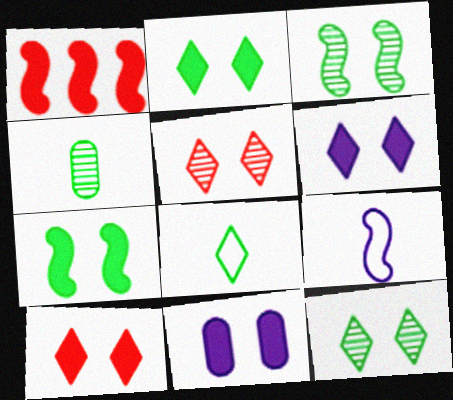[[1, 3, 9], 
[2, 6, 10], 
[7, 10, 11]]